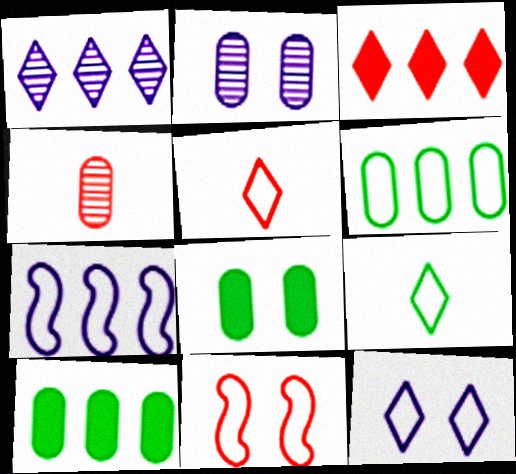[[3, 4, 11]]